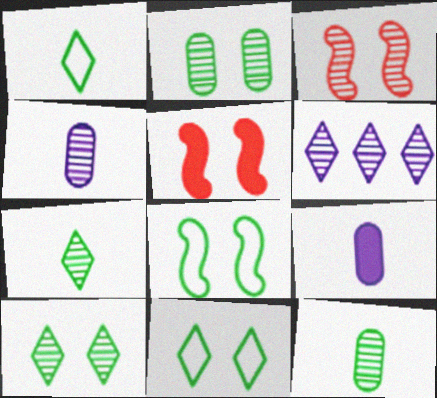[[3, 6, 12]]